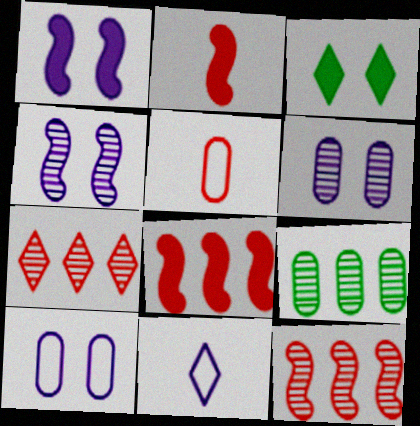[[3, 7, 11]]